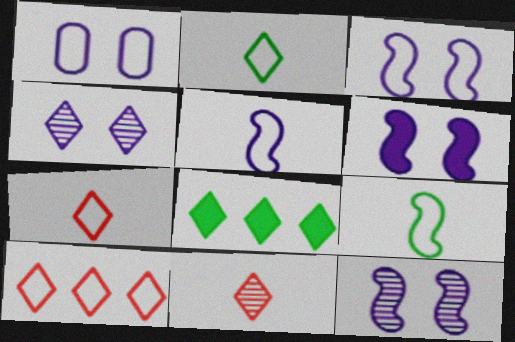[[1, 4, 6], 
[1, 9, 10], 
[3, 6, 12], 
[4, 7, 8]]